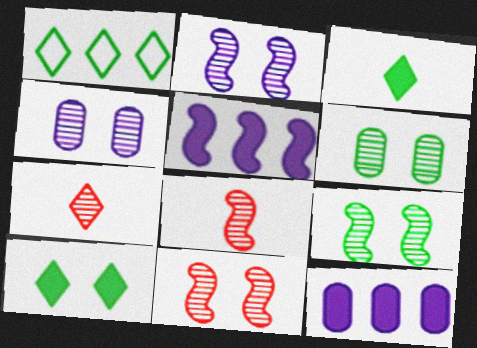[[2, 9, 11]]